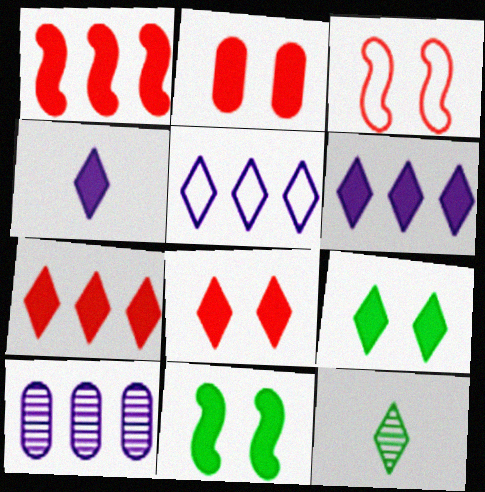[[4, 7, 9], 
[5, 8, 12]]